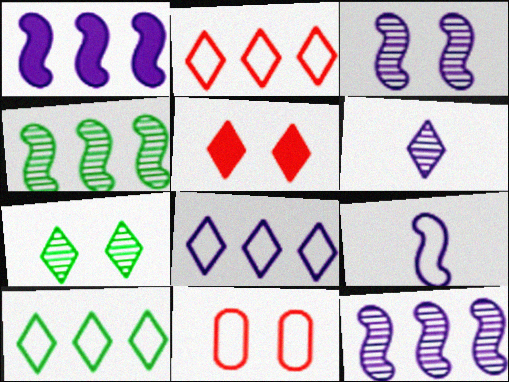[[1, 3, 9], 
[2, 8, 10], 
[5, 6, 10], 
[9, 10, 11]]